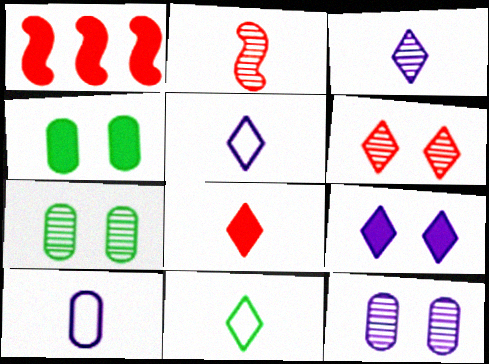[[1, 5, 7], 
[1, 11, 12], 
[3, 8, 11]]